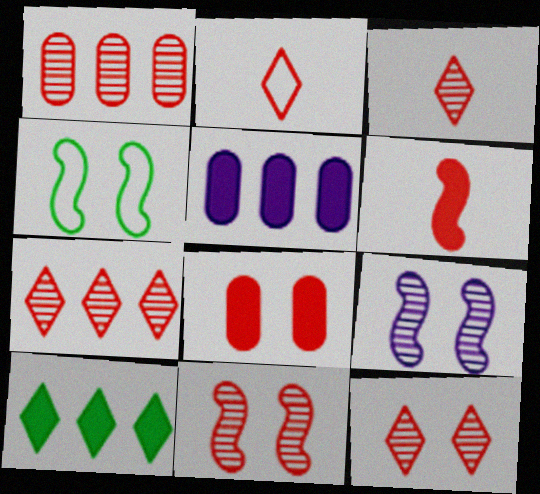[[1, 3, 11], 
[3, 4, 5], 
[3, 7, 12]]